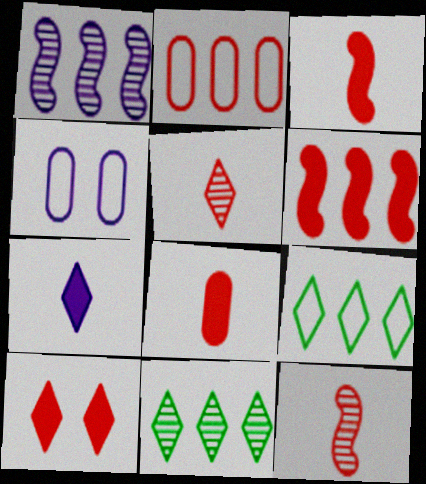[[1, 4, 7], 
[2, 10, 12], 
[3, 4, 11], 
[6, 8, 10]]